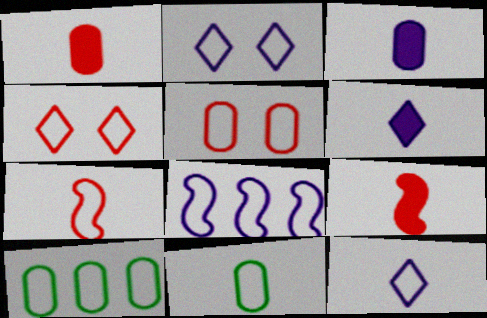[[2, 7, 10], 
[4, 8, 11], 
[7, 11, 12]]